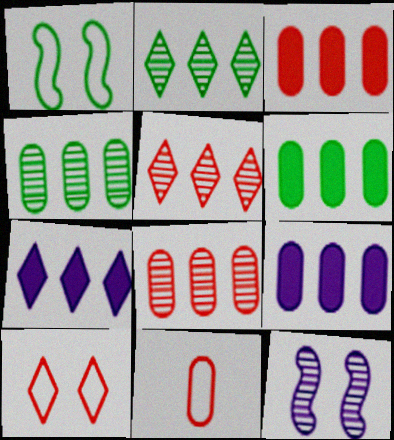[[3, 6, 9]]